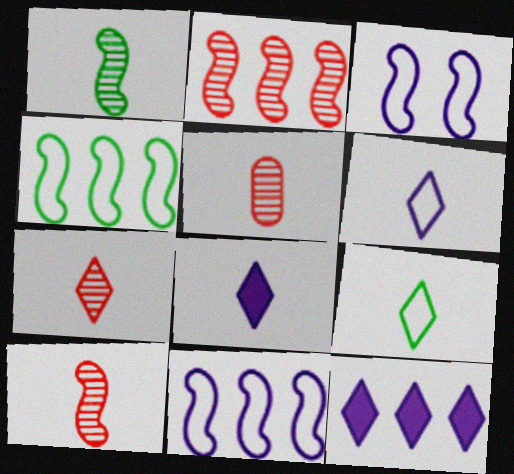[[5, 7, 10], 
[7, 8, 9]]